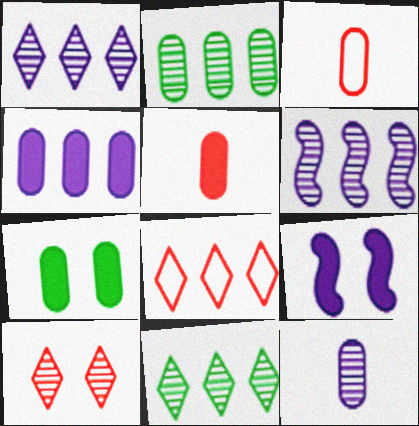[[3, 9, 11], 
[4, 5, 7]]